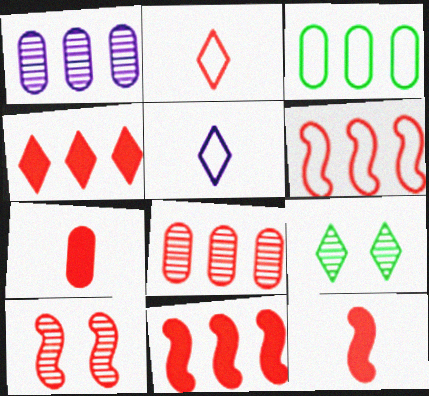[[4, 5, 9], 
[4, 6, 8], 
[6, 10, 12]]